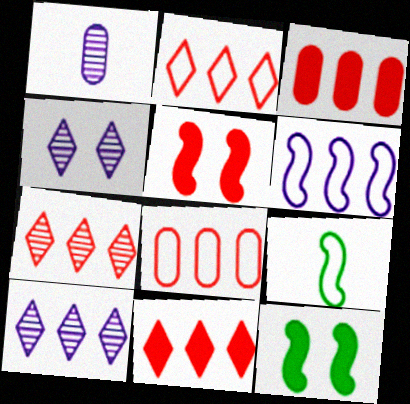[[1, 2, 12], 
[2, 7, 11], 
[3, 4, 9]]